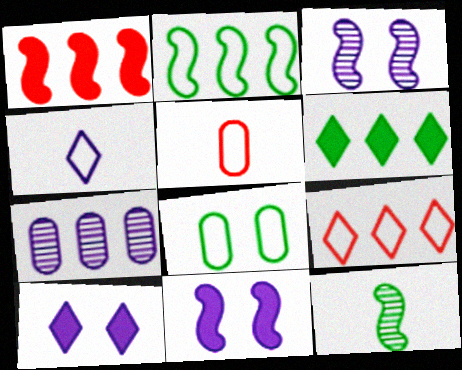[[3, 5, 6], 
[4, 7, 11], 
[6, 8, 12]]